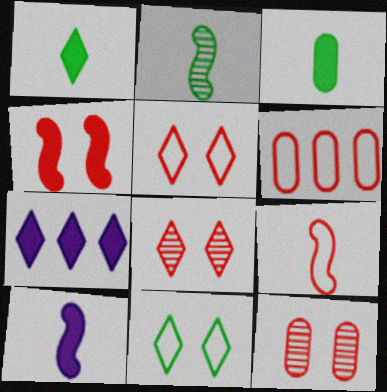[[2, 9, 10], 
[3, 4, 7], 
[4, 5, 12], 
[5, 6, 9]]